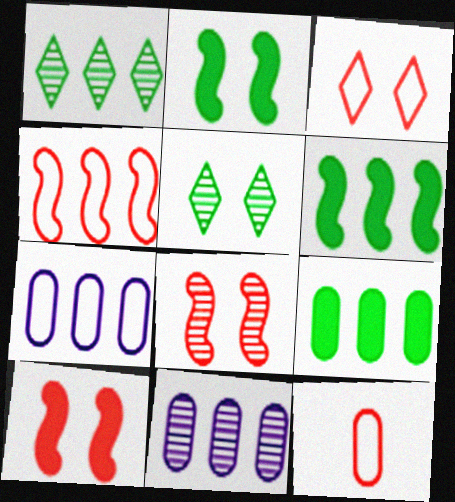[[3, 4, 12]]